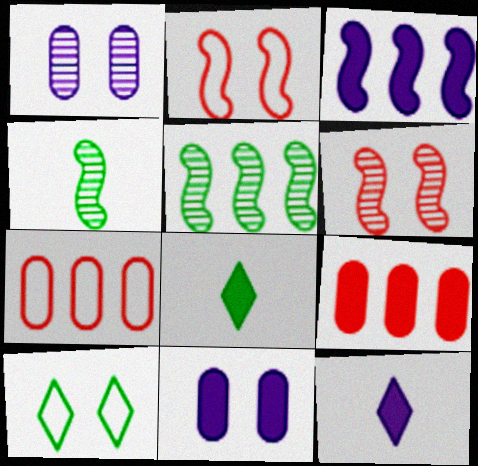[[2, 3, 4], 
[3, 11, 12], 
[6, 10, 11]]